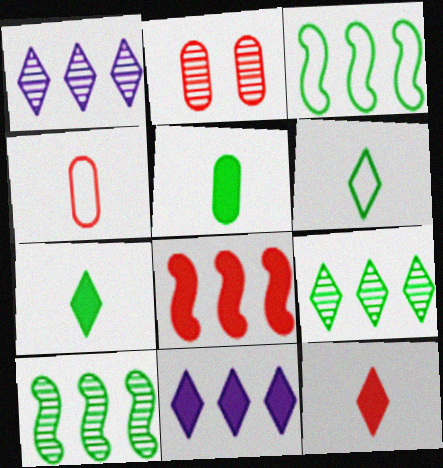[]